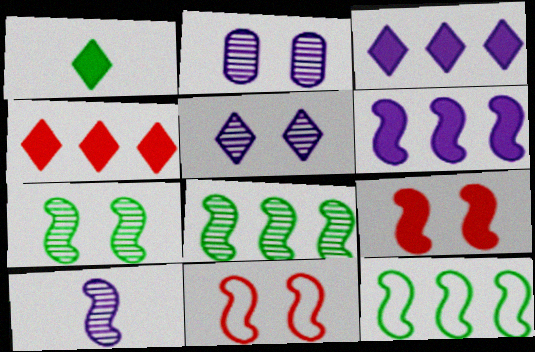[[9, 10, 12]]